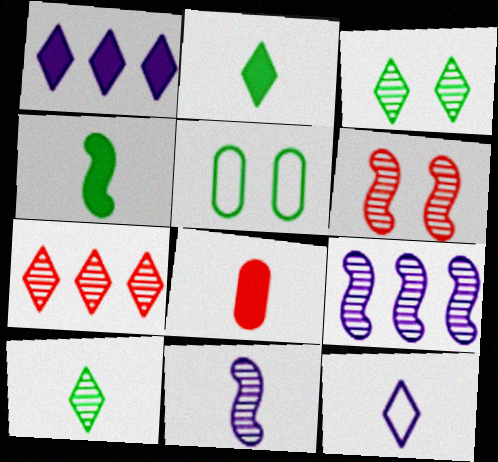[]